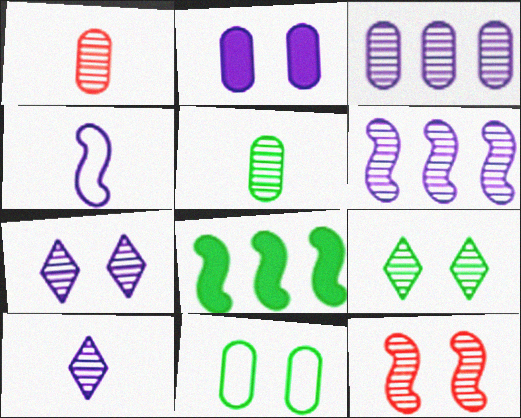[[1, 6, 9], 
[4, 8, 12]]